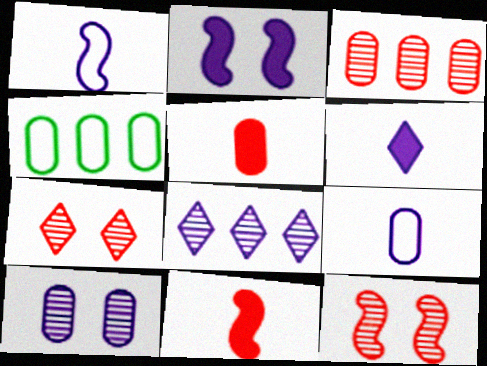[[2, 8, 9], 
[4, 5, 10], 
[4, 6, 12]]